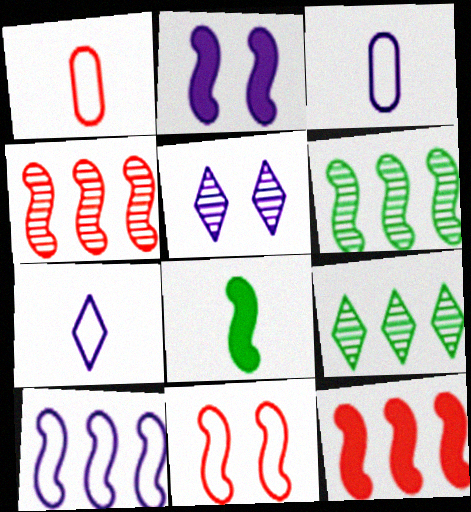[[1, 2, 9], 
[2, 8, 12], 
[6, 10, 12]]